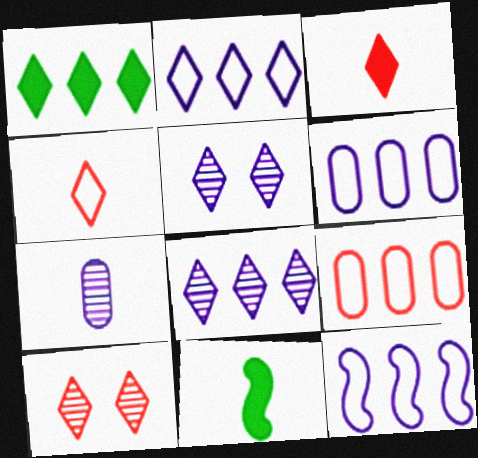[[1, 4, 5], 
[2, 6, 12], 
[4, 7, 11], 
[5, 9, 11], 
[6, 10, 11]]